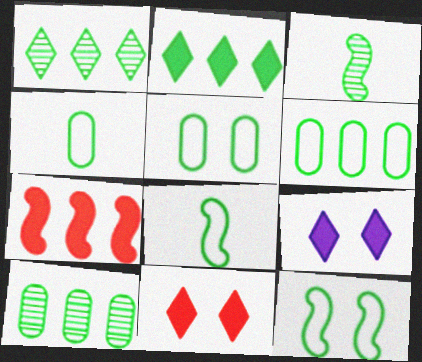[[2, 3, 5], 
[4, 5, 6]]